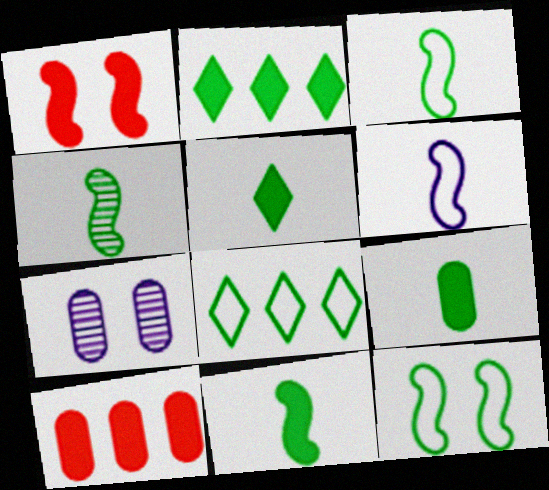[[3, 4, 11], 
[5, 9, 11]]